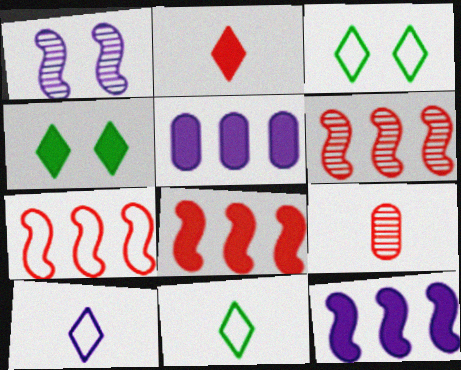[[1, 5, 10], 
[3, 9, 12], 
[6, 7, 8]]